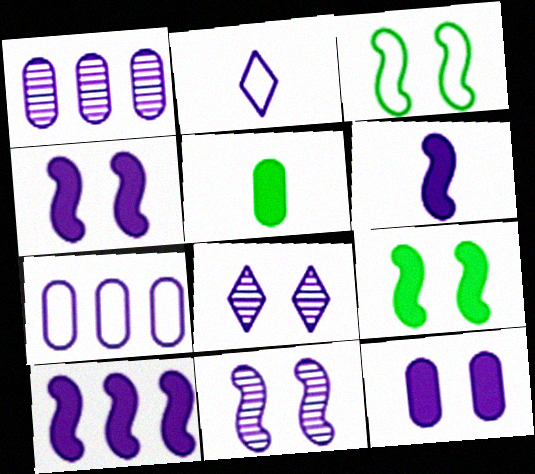[[1, 2, 4], 
[4, 6, 10], 
[6, 7, 8]]